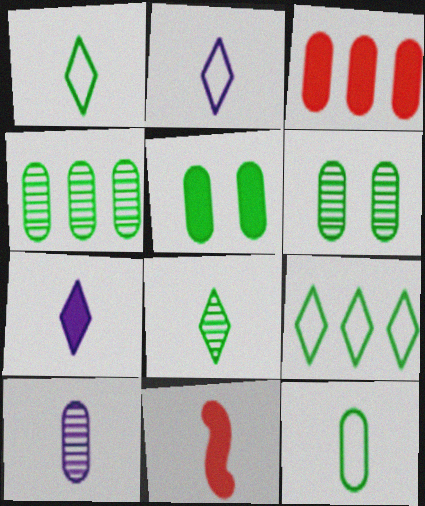[[1, 10, 11], 
[4, 5, 12]]